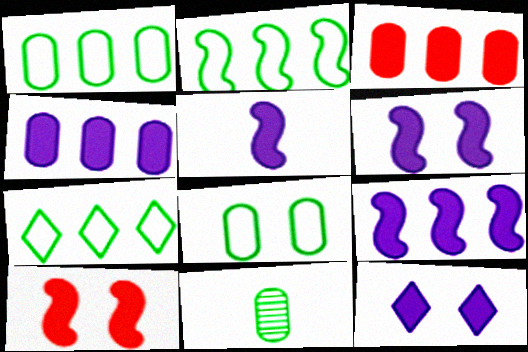[[1, 2, 7], 
[4, 5, 12], 
[5, 6, 9]]